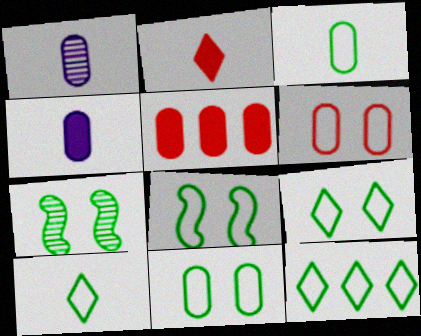[[1, 5, 11], 
[3, 8, 12], 
[8, 9, 11], 
[9, 10, 12]]